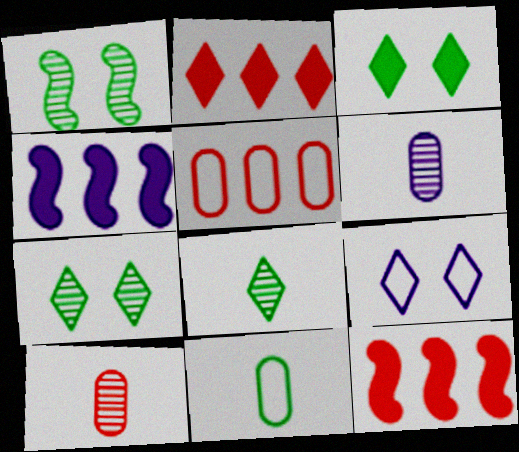[[2, 8, 9], 
[4, 6, 9]]